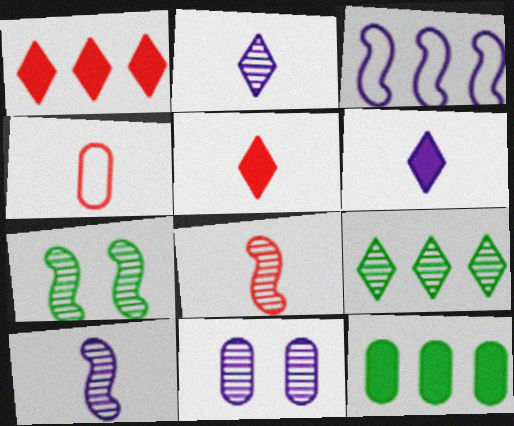[[3, 6, 11], 
[4, 5, 8], 
[4, 11, 12], 
[8, 9, 11]]